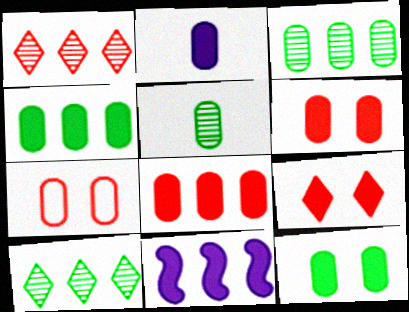[[2, 3, 7], 
[2, 4, 6], 
[2, 8, 12]]